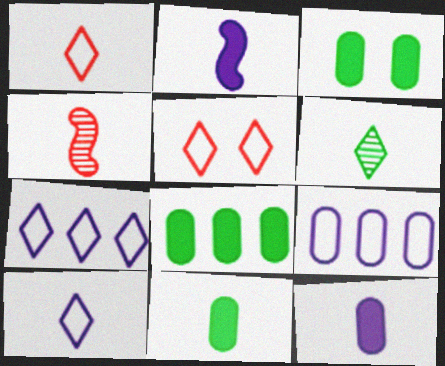[[3, 4, 7], 
[3, 8, 11], 
[4, 10, 11]]